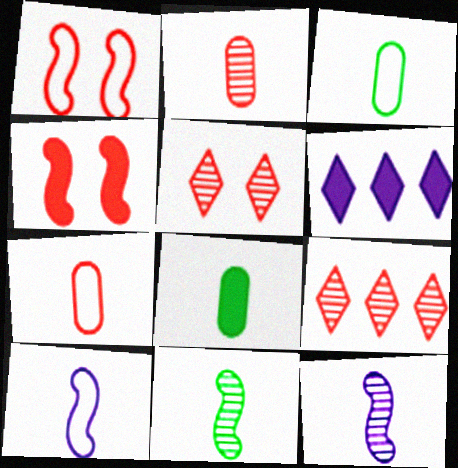[[4, 6, 8], 
[4, 7, 9]]